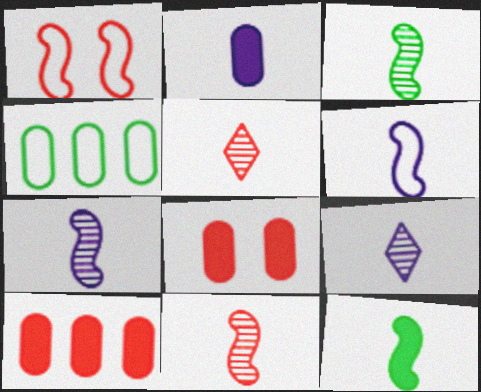[[1, 5, 10], 
[2, 6, 9], 
[3, 7, 11], 
[6, 11, 12]]